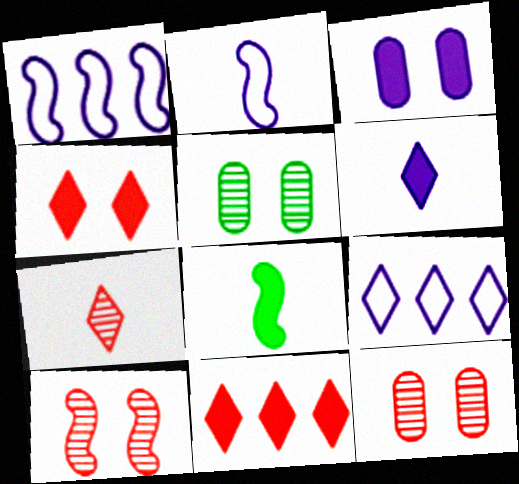[[1, 8, 10], 
[2, 5, 11], 
[3, 8, 11], 
[8, 9, 12]]